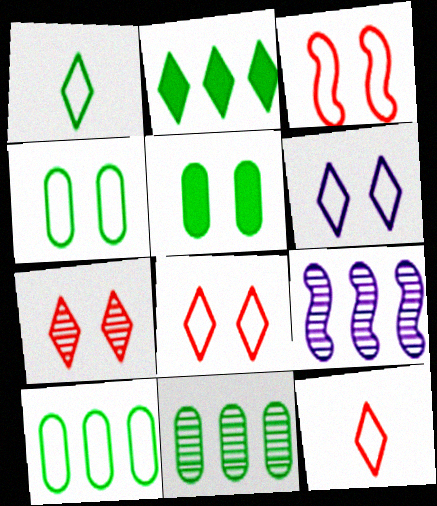[[3, 4, 6], 
[5, 9, 12]]